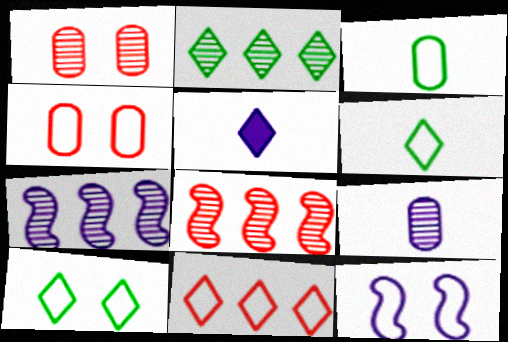[[3, 11, 12], 
[4, 10, 12]]